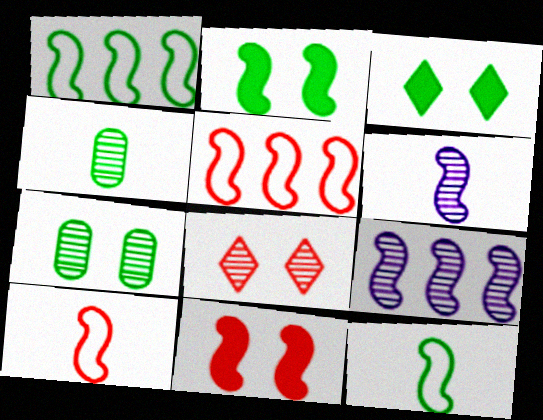[[1, 3, 4], 
[1, 6, 11], 
[2, 5, 6], 
[2, 9, 10], 
[4, 8, 9], 
[9, 11, 12]]